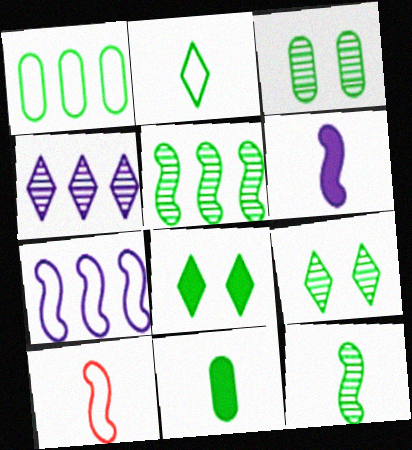[[1, 3, 11], 
[1, 8, 12], 
[2, 11, 12], 
[6, 10, 12]]